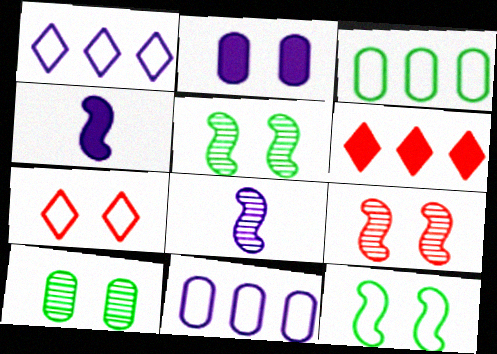[[1, 2, 8], 
[2, 5, 7]]